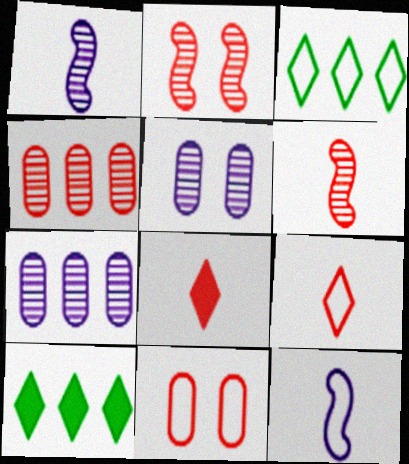[[1, 10, 11], 
[3, 11, 12]]